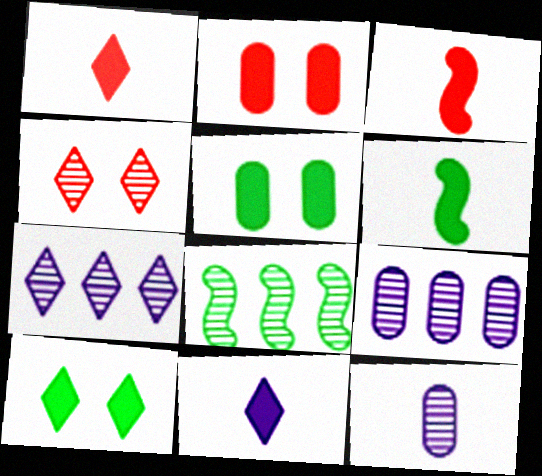[[4, 8, 12]]